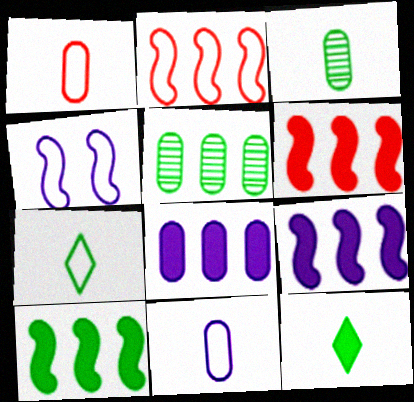[[6, 9, 10]]